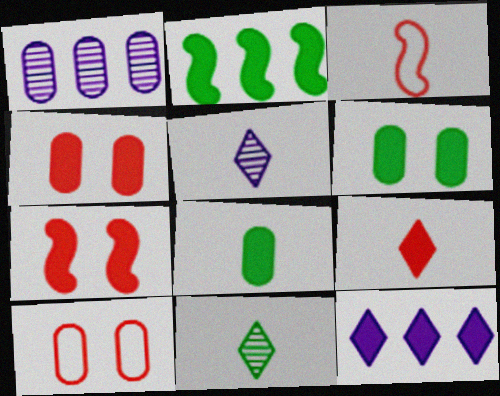[[1, 8, 10], 
[2, 5, 10], 
[3, 5, 8], 
[7, 8, 12]]